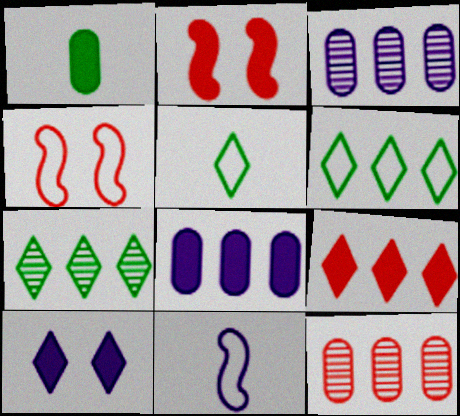[[2, 3, 5], 
[3, 10, 11]]